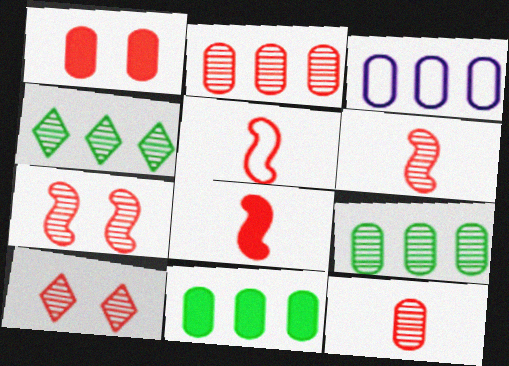[[2, 3, 11], 
[2, 6, 10], 
[5, 6, 8]]